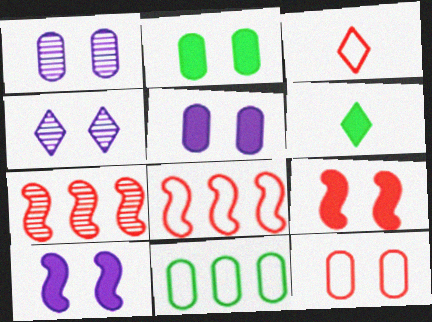[[1, 2, 12], 
[1, 6, 8], 
[3, 8, 12]]